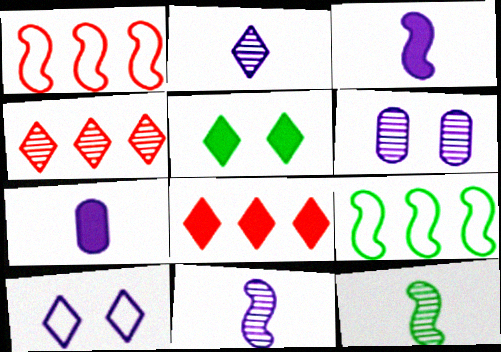[[4, 6, 12]]